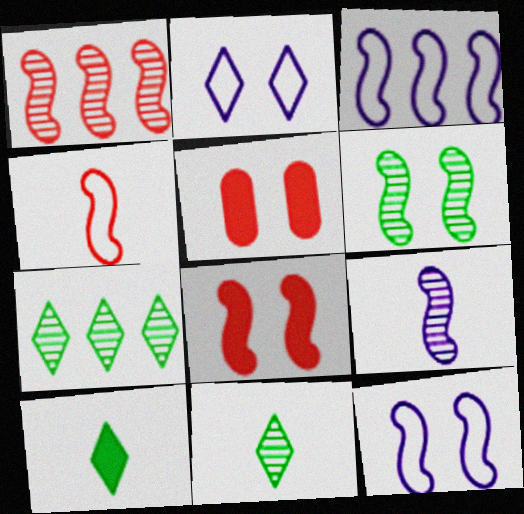[[1, 4, 8], 
[1, 6, 9], 
[2, 5, 6], 
[3, 5, 11], 
[6, 8, 12]]